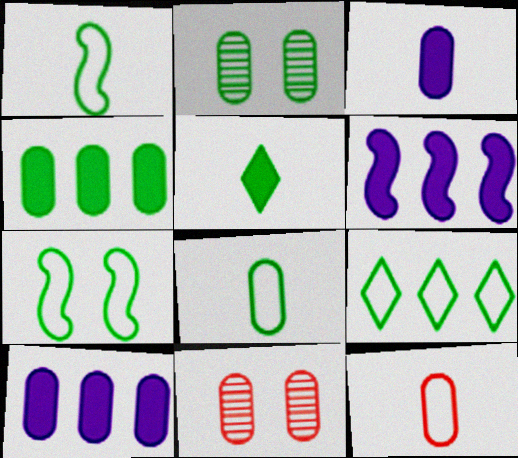[[2, 4, 8], 
[2, 10, 12], 
[7, 8, 9], 
[8, 10, 11]]